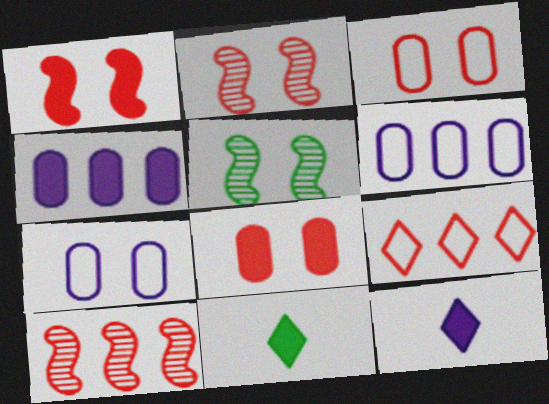[[1, 4, 11], 
[2, 6, 11], 
[7, 10, 11]]